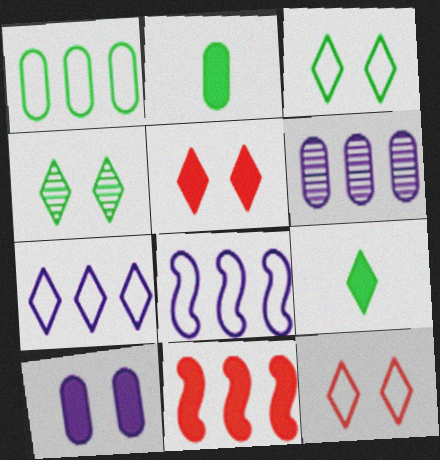[[9, 10, 11]]